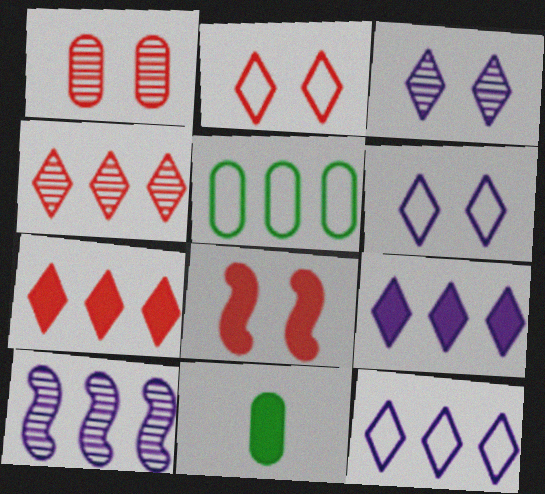[[1, 2, 8], 
[2, 10, 11], 
[5, 7, 10], 
[8, 9, 11]]